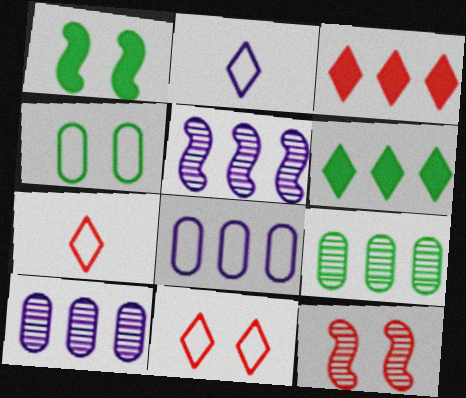[[1, 7, 10]]